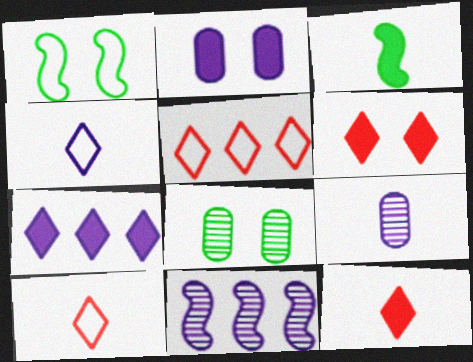[[2, 4, 11], 
[3, 9, 10]]